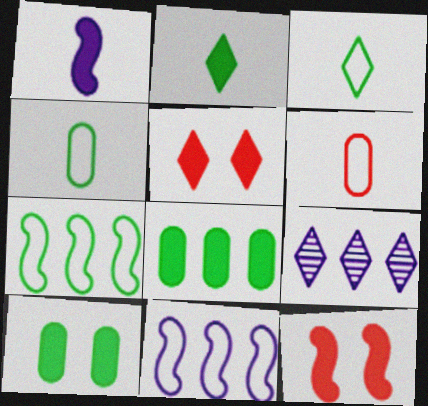[[1, 5, 8], 
[3, 5, 9], 
[4, 9, 12]]